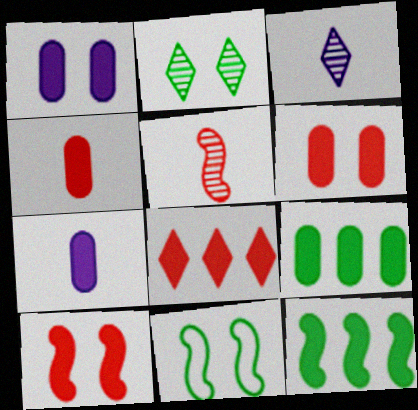[[1, 4, 9], 
[4, 8, 10], 
[6, 7, 9]]